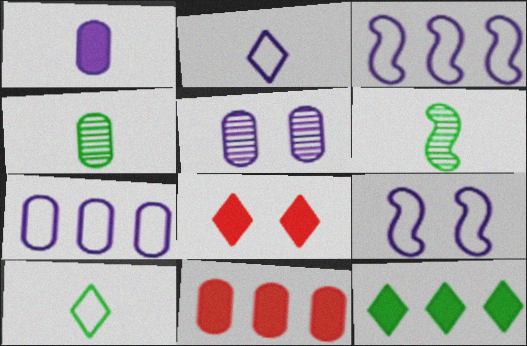[[1, 5, 7], 
[2, 7, 9], 
[3, 4, 8], 
[6, 7, 8]]